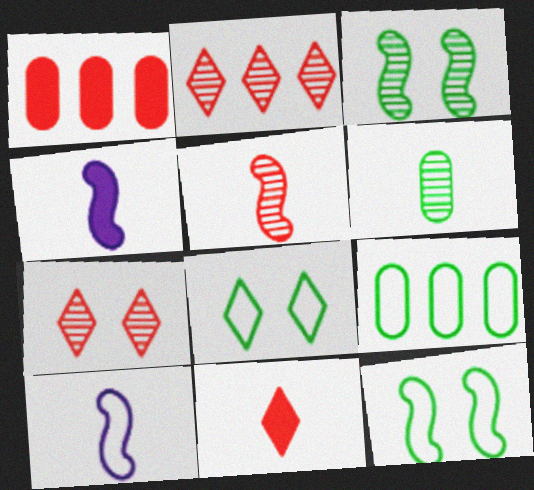[[4, 7, 9], 
[6, 10, 11]]